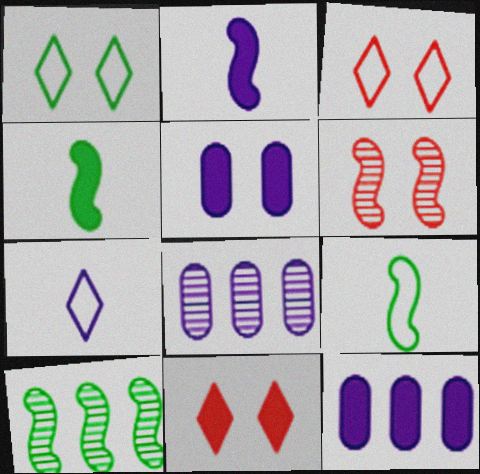[[1, 5, 6], 
[3, 4, 8], 
[4, 11, 12], 
[8, 9, 11]]